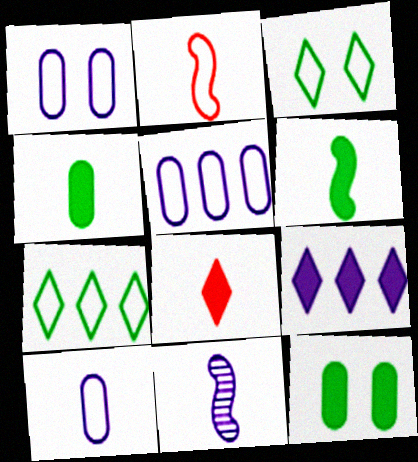[[1, 2, 7], 
[1, 5, 10], 
[1, 9, 11], 
[2, 3, 5], 
[2, 6, 11]]